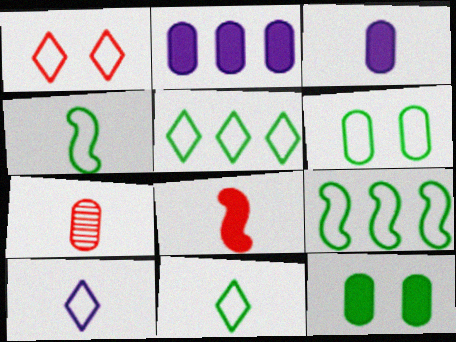[[1, 5, 10], 
[2, 6, 7], 
[4, 5, 6], 
[6, 9, 11]]